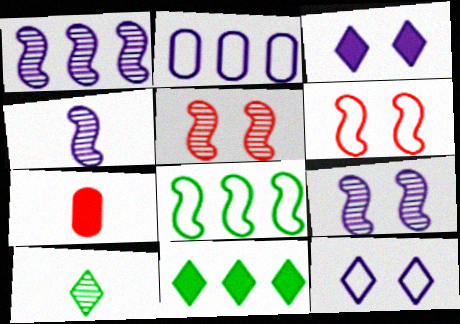[[1, 4, 9], 
[2, 3, 4]]